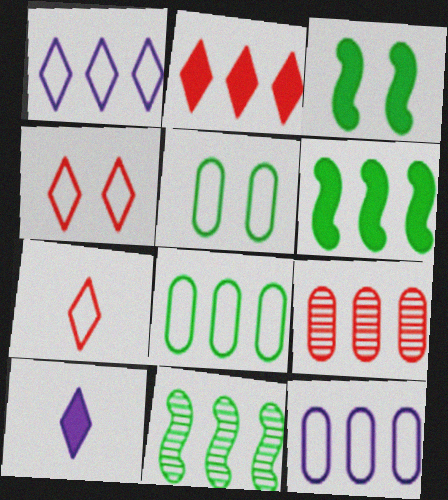[[1, 6, 9], 
[2, 11, 12]]